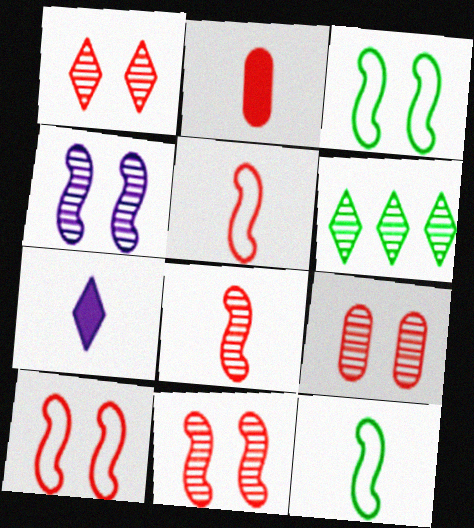[[1, 9, 11]]